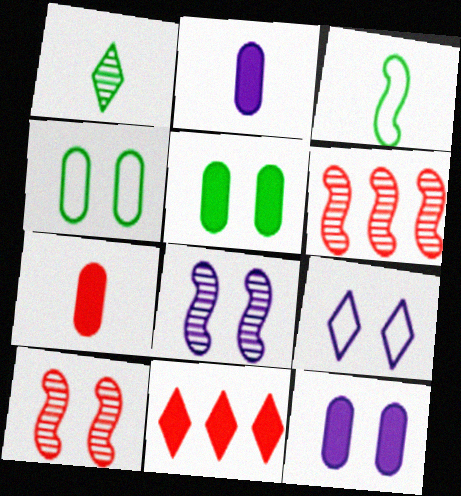[[1, 9, 11], 
[5, 9, 10], 
[8, 9, 12]]